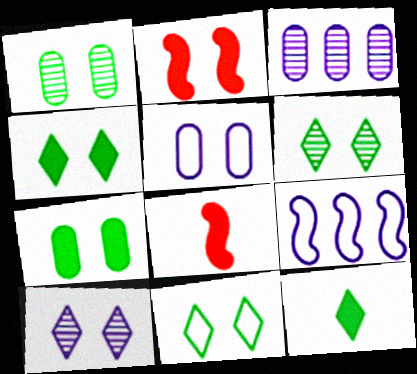[[2, 5, 6], 
[3, 8, 11], 
[4, 6, 11]]